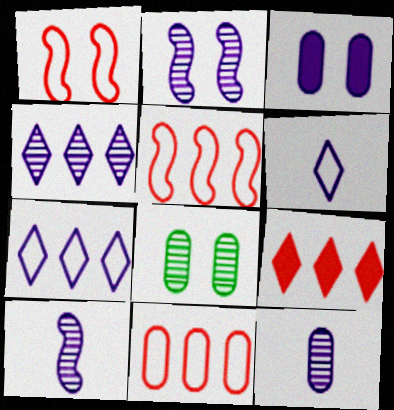[[2, 4, 12], 
[3, 7, 10]]